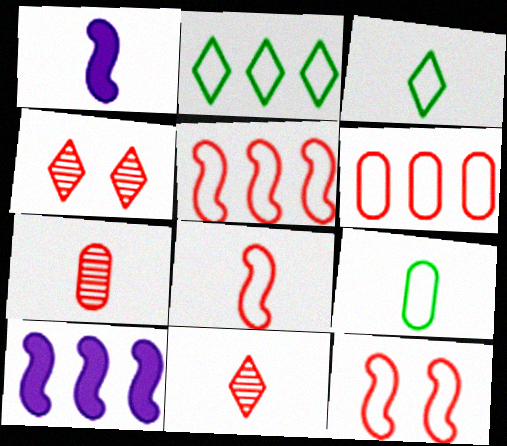[[1, 3, 7], 
[1, 9, 11], 
[4, 9, 10], 
[5, 8, 12]]